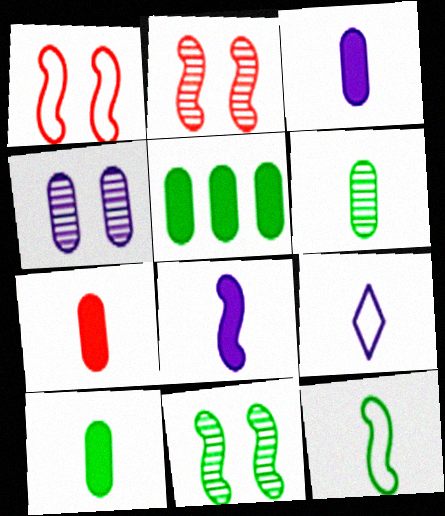[[2, 5, 9], 
[3, 7, 10]]